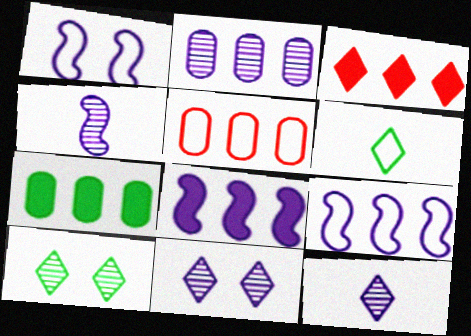[[1, 4, 8], 
[1, 5, 6], 
[2, 4, 11], 
[2, 5, 7], 
[3, 6, 11], 
[3, 7, 8]]